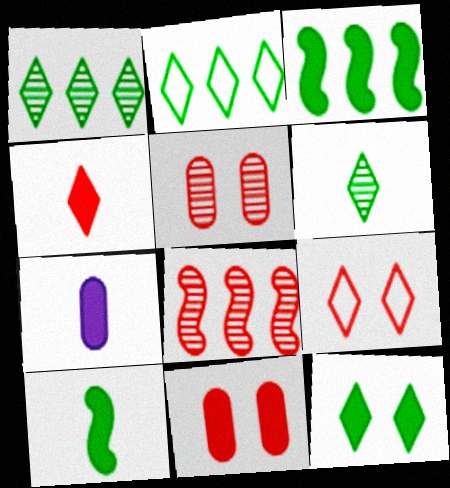[[2, 6, 12], 
[4, 7, 10]]